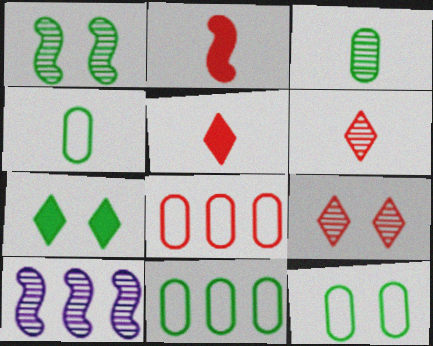[[1, 7, 12], 
[2, 8, 9], 
[3, 9, 10], 
[4, 11, 12], 
[5, 10, 12]]